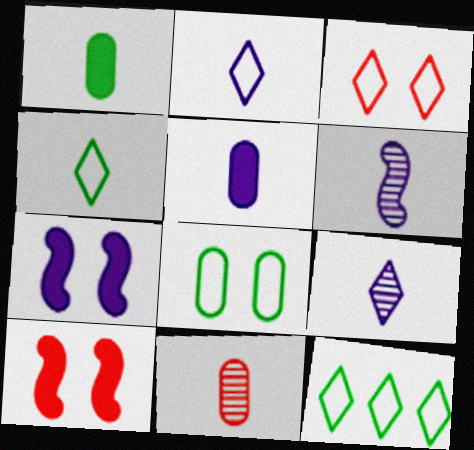[[2, 3, 12], 
[2, 5, 6], 
[7, 11, 12]]